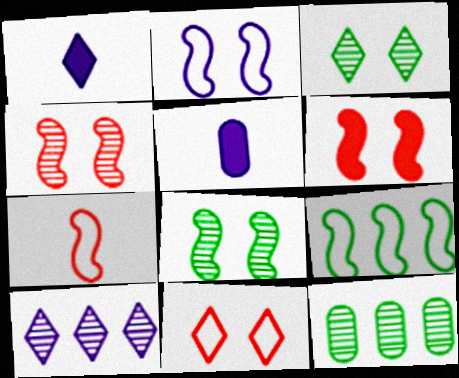[[2, 5, 10], 
[2, 6, 8], 
[2, 7, 9]]